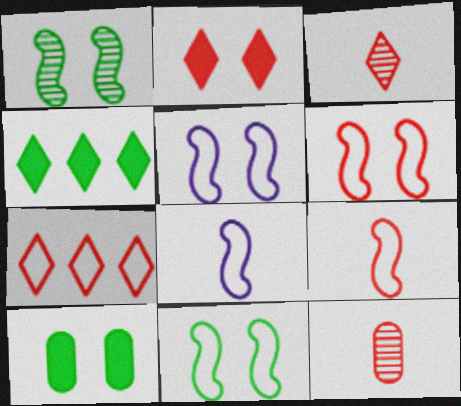[[2, 3, 7], 
[4, 5, 12], 
[5, 6, 11]]